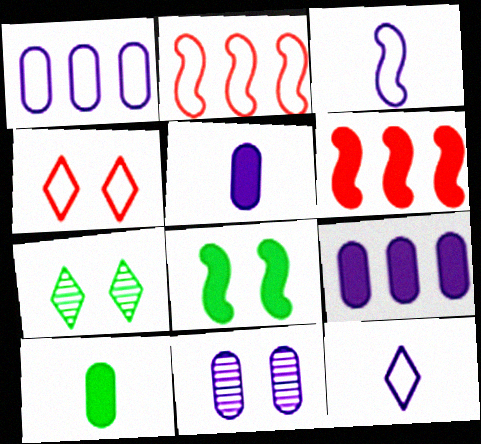[[1, 5, 11], 
[2, 5, 7], 
[4, 8, 11]]